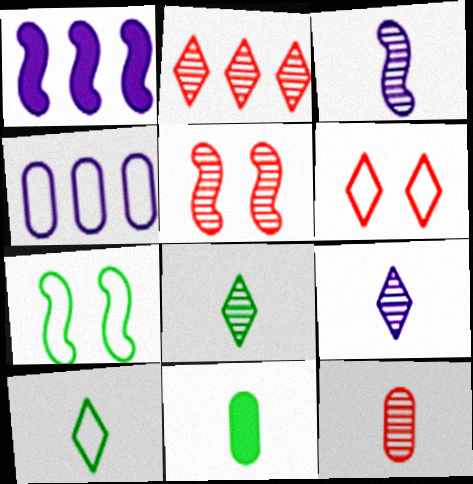[[2, 5, 12], 
[3, 8, 12]]